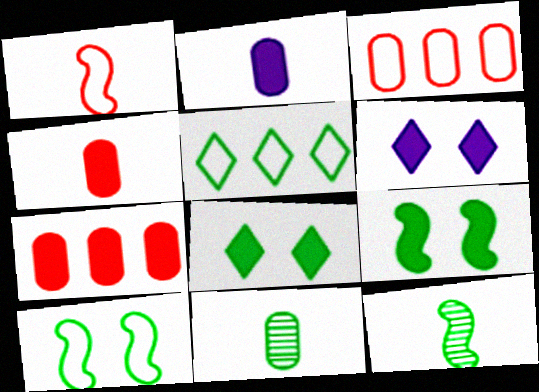[[3, 6, 12], 
[5, 9, 11]]